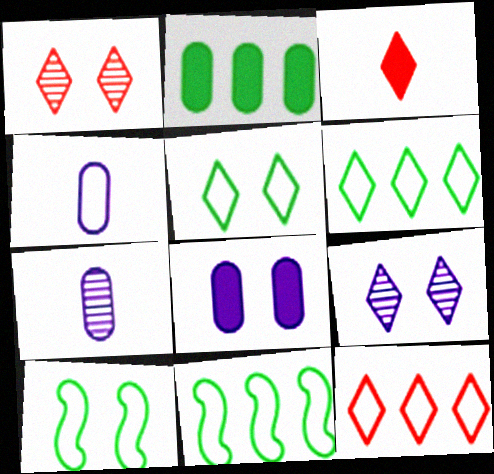[[1, 3, 12], 
[1, 8, 10], 
[3, 6, 9], 
[4, 10, 12]]